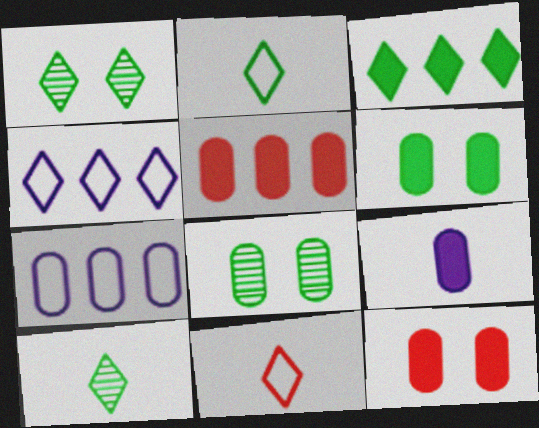[[1, 2, 3], 
[5, 6, 9]]